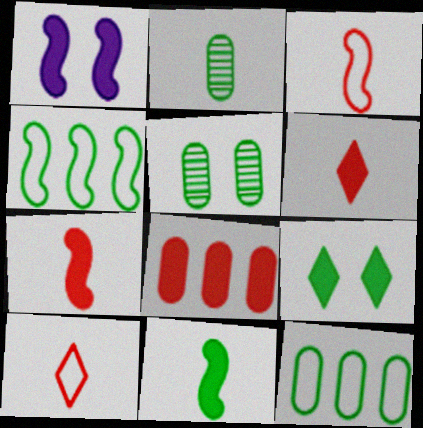[[2, 4, 9]]